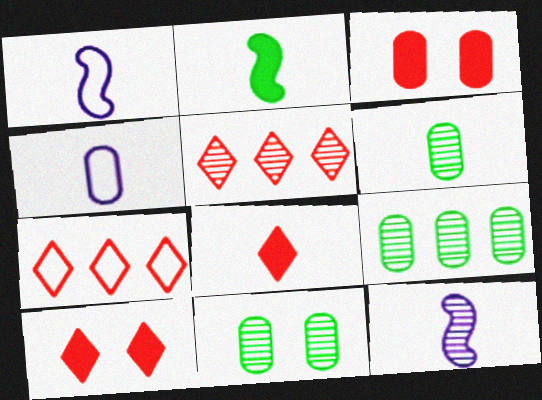[[1, 6, 8], 
[1, 9, 10], 
[3, 4, 9], 
[5, 11, 12], 
[6, 9, 11]]